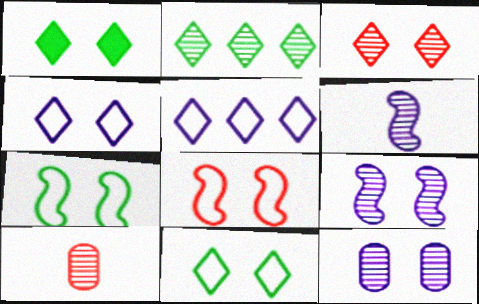[[1, 3, 4], 
[1, 8, 12], 
[2, 9, 10]]